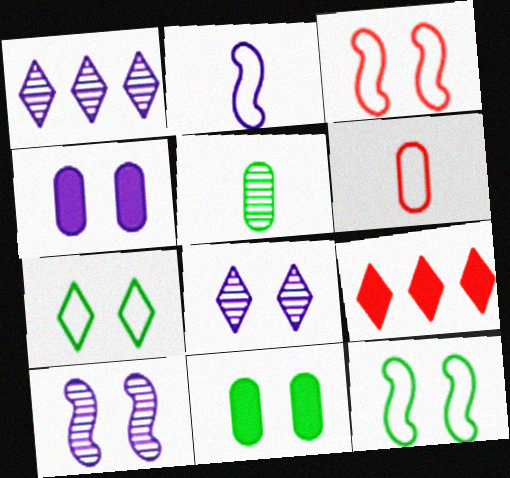[[1, 2, 4], 
[3, 8, 11]]